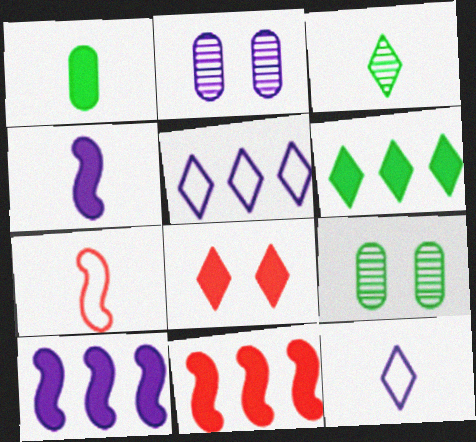[[1, 8, 10], 
[2, 4, 5], 
[2, 6, 7], 
[2, 10, 12], 
[3, 5, 8], 
[9, 11, 12]]